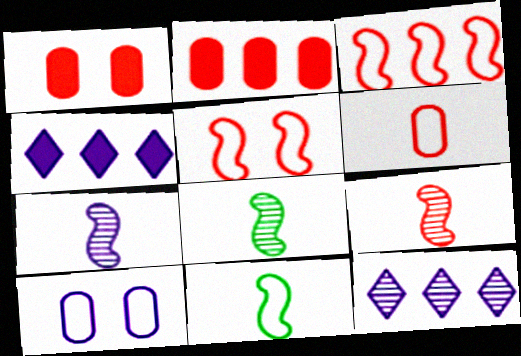[[1, 11, 12], 
[4, 7, 10], 
[7, 8, 9]]